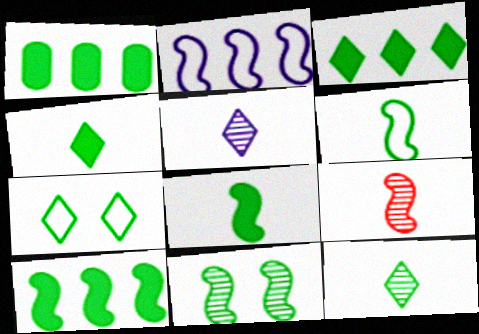[[1, 3, 10], 
[3, 7, 12], 
[6, 10, 11]]